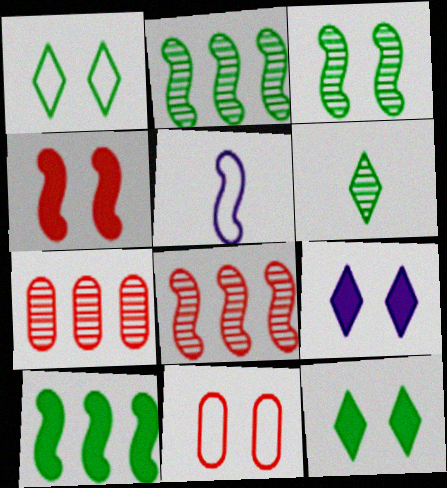[[2, 4, 5], 
[3, 9, 11], 
[5, 7, 12]]